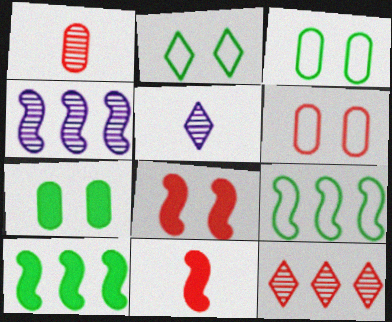[[5, 6, 10], 
[6, 11, 12]]